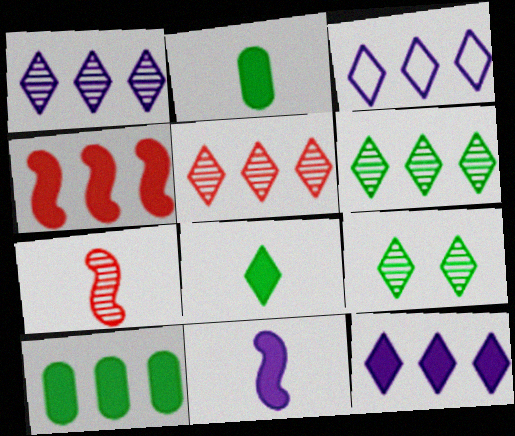[[1, 3, 12], 
[1, 5, 6], 
[4, 10, 12]]